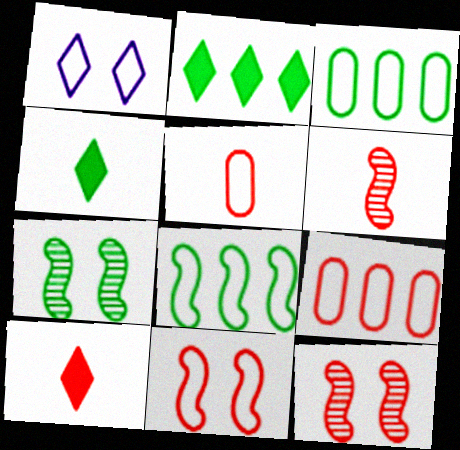[[1, 5, 8], 
[3, 4, 7], 
[5, 6, 10], 
[9, 10, 12]]